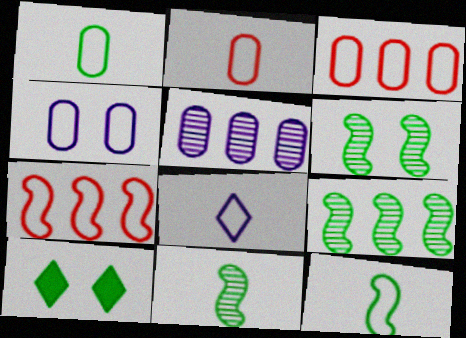[[1, 3, 4], 
[1, 9, 10], 
[2, 8, 12], 
[6, 9, 11]]